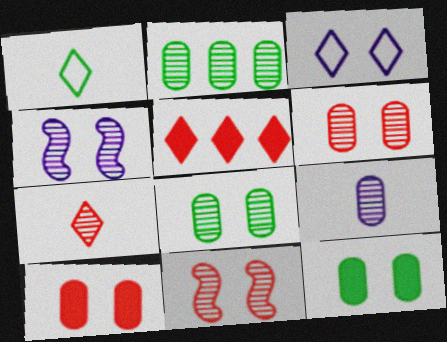[[2, 4, 7], 
[2, 6, 9], 
[3, 11, 12]]